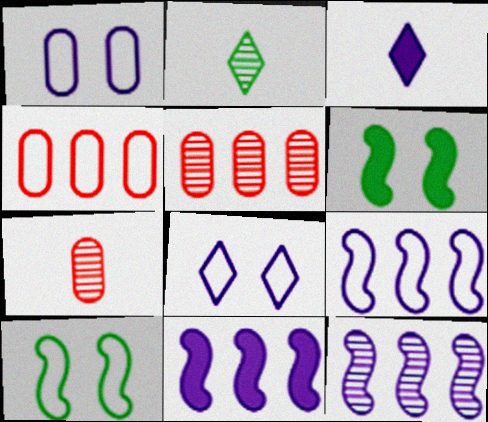[[1, 3, 12], 
[3, 5, 10], 
[9, 11, 12]]